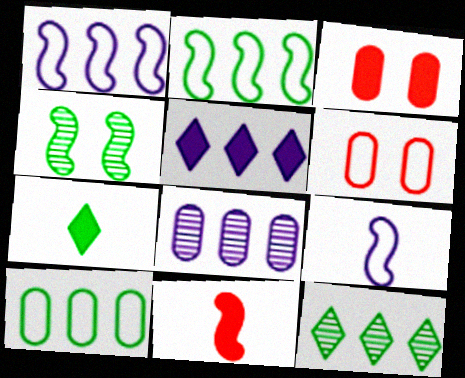[[1, 4, 11], 
[1, 5, 8], 
[3, 9, 12], 
[4, 7, 10]]